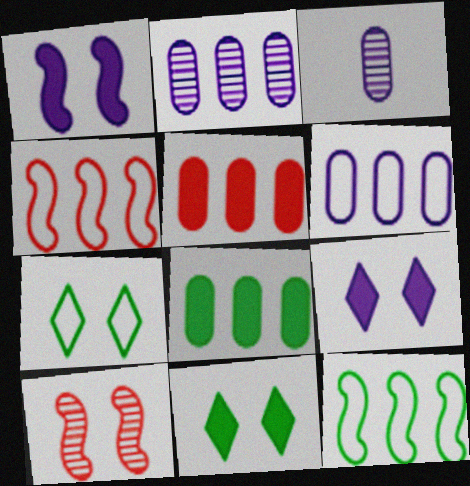[[3, 4, 11]]